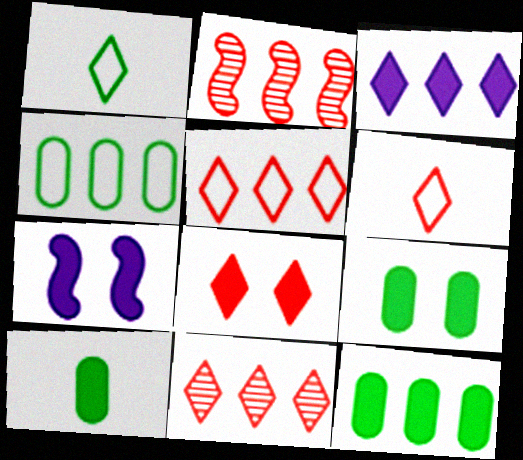[[2, 3, 4], 
[6, 8, 11], 
[7, 8, 9], 
[9, 10, 12]]